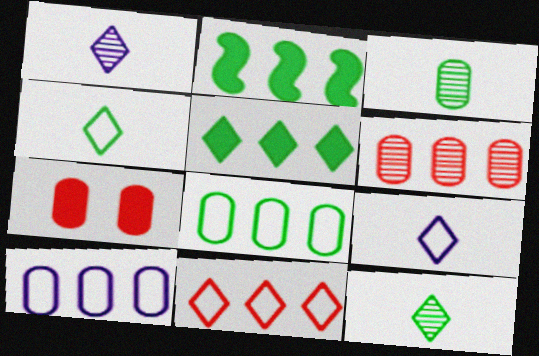[[3, 7, 10]]